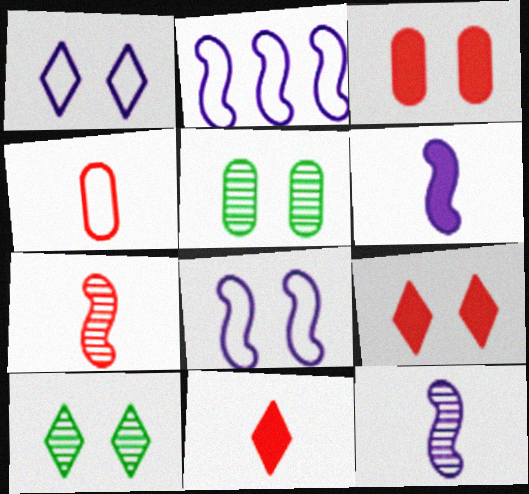[[1, 9, 10], 
[2, 5, 11], 
[3, 8, 10], 
[4, 7, 11], 
[5, 8, 9]]